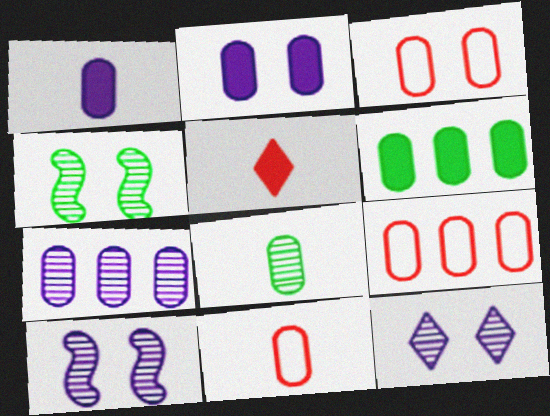[[1, 8, 11], 
[2, 8, 9], 
[3, 9, 11], 
[6, 7, 9]]